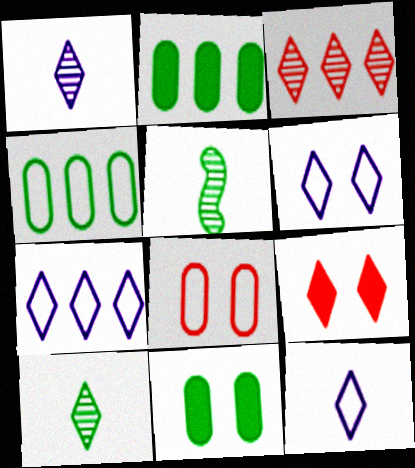[[6, 7, 12], 
[7, 9, 10]]